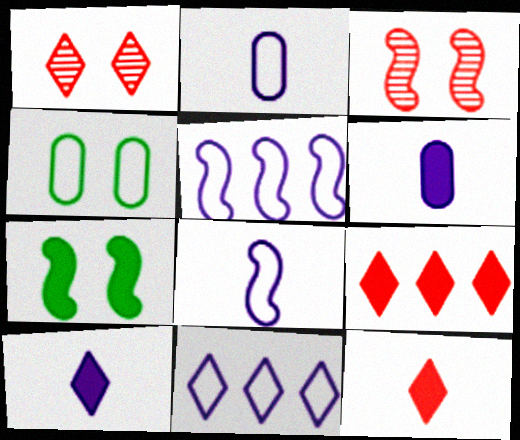[[6, 7, 9]]